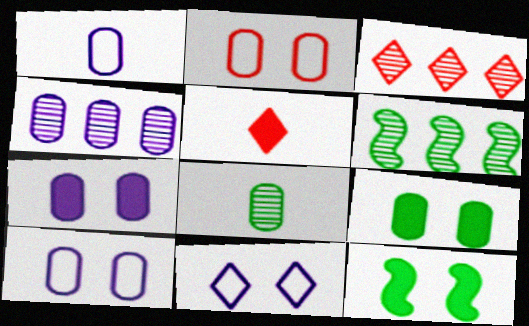[[1, 3, 12], 
[1, 4, 7], 
[3, 4, 6], 
[5, 6, 10]]